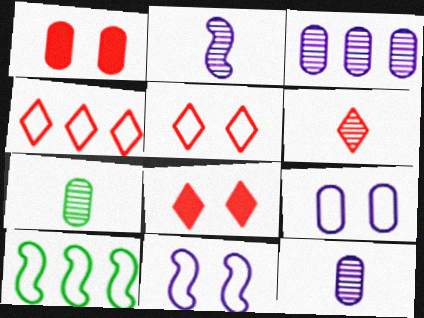[[2, 6, 7], 
[4, 6, 8], 
[8, 10, 12]]